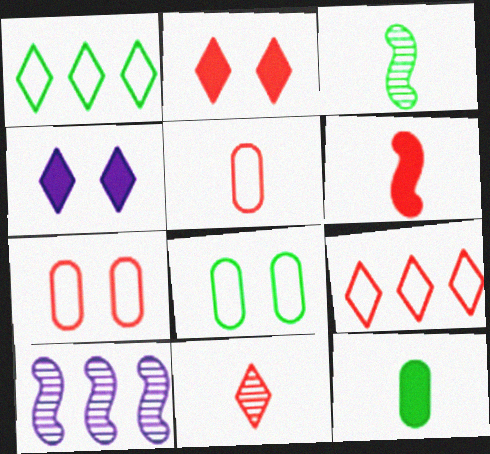[[1, 4, 11], 
[2, 9, 11], 
[5, 6, 11]]